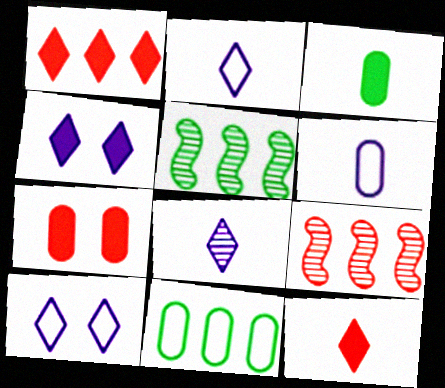[[2, 5, 7], 
[3, 9, 10]]